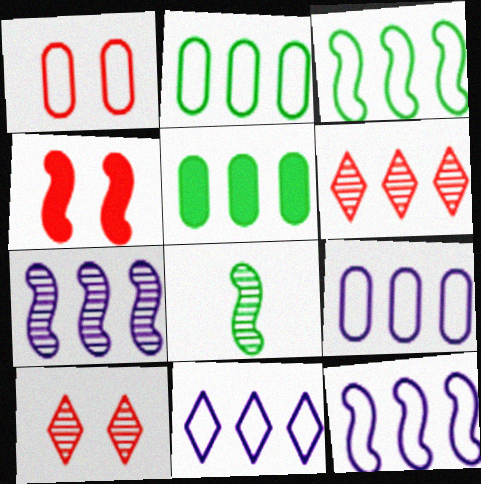[[1, 4, 10], 
[4, 8, 12], 
[5, 6, 12], 
[9, 11, 12]]